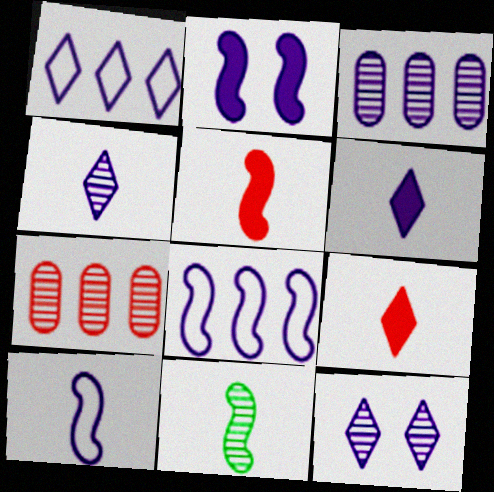[[1, 6, 12], 
[5, 10, 11], 
[7, 11, 12]]